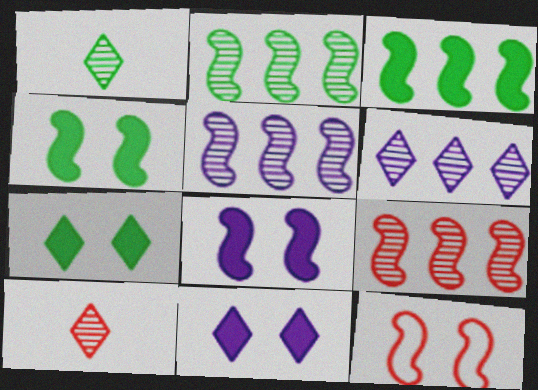[[2, 5, 9]]